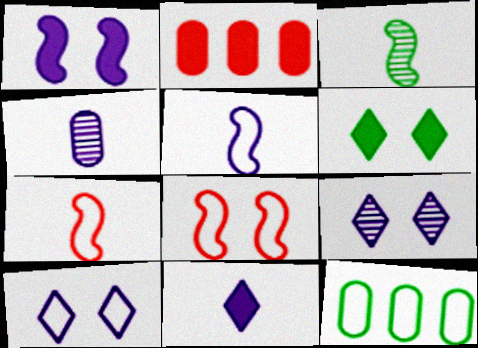[[2, 3, 10], 
[3, 6, 12], 
[4, 5, 11], 
[7, 10, 12]]